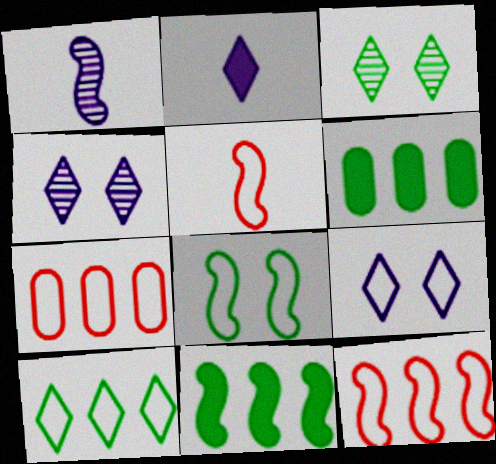[[4, 5, 6]]